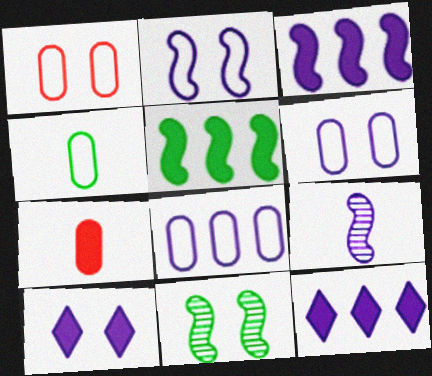[[1, 4, 8], 
[1, 10, 11], 
[2, 3, 9], 
[5, 7, 10], 
[6, 9, 12], 
[8, 9, 10]]